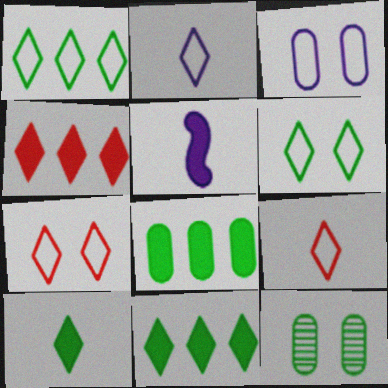[[1, 2, 7]]